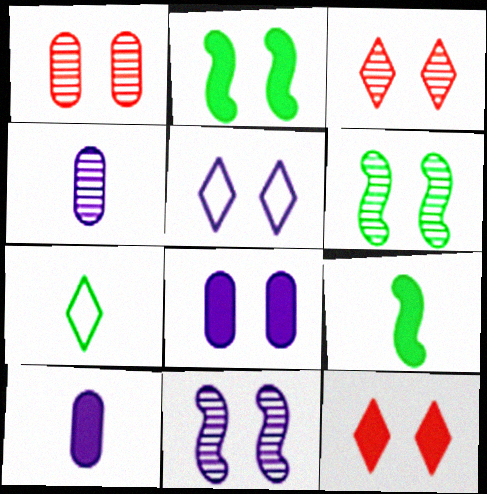[[1, 2, 5], 
[2, 8, 12], 
[5, 8, 11]]